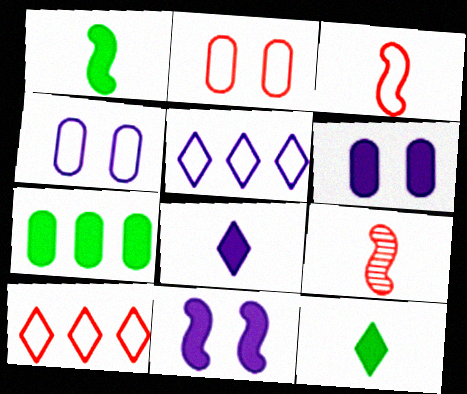[[2, 3, 10]]